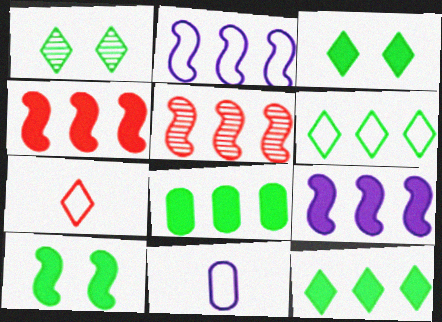[[1, 4, 11], 
[3, 5, 11]]